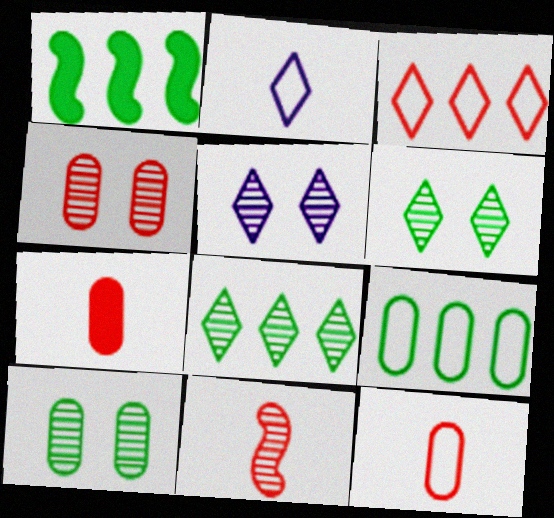[[1, 2, 4], 
[1, 5, 12], 
[1, 8, 9]]